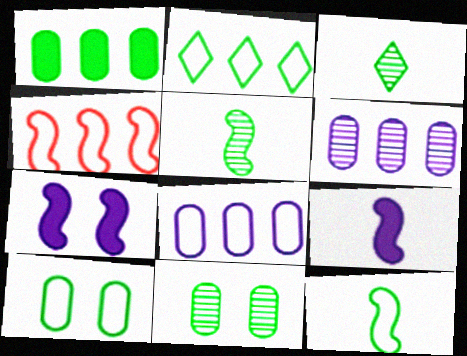[[2, 4, 8], 
[2, 10, 12], 
[4, 5, 7]]